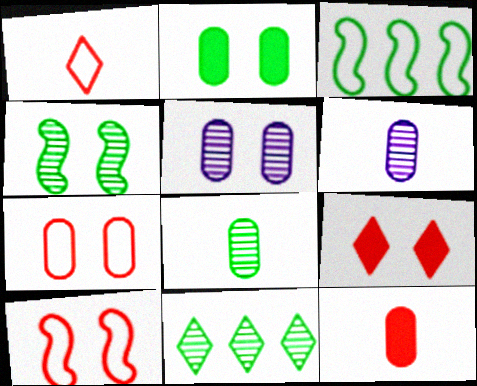[[2, 5, 7], 
[3, 6, 9], 
[4, 8, 11]]